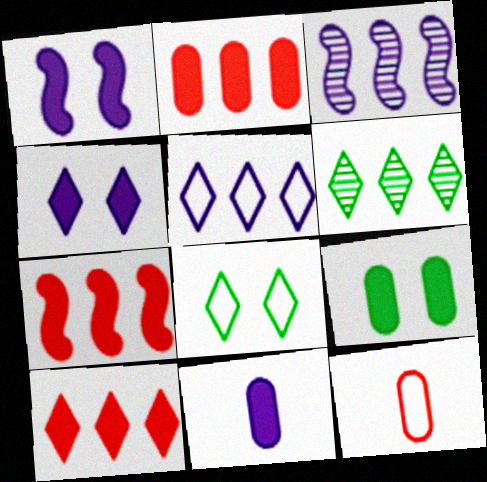[[1, 6, 12], 
[2, 7, 10], 
[2, 9, 11], 
[5, 6, 10]]